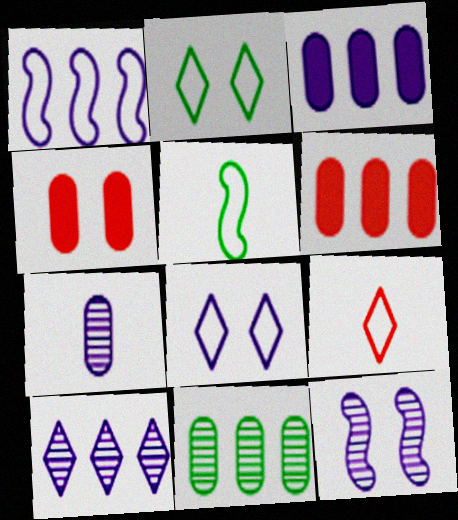[[1, 3, 10], 
[2, 4, 12], 
[4, 5, 10], 
[7, 10, 12]]